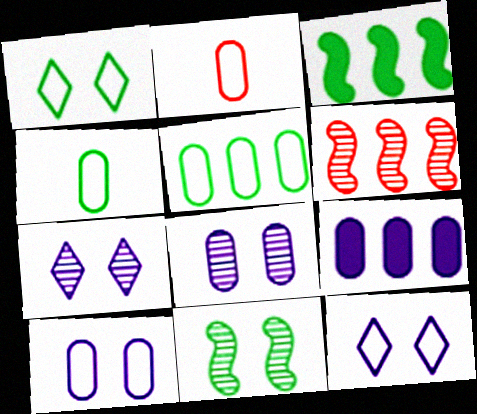[[2, 3, 7], 
[2, 5, 10]]